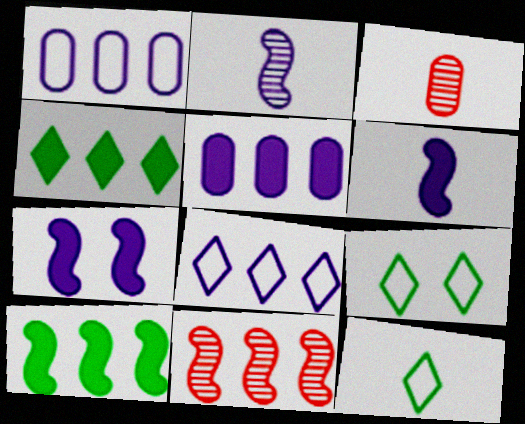[[1, 4, 11], 
[3, 6, 12]]